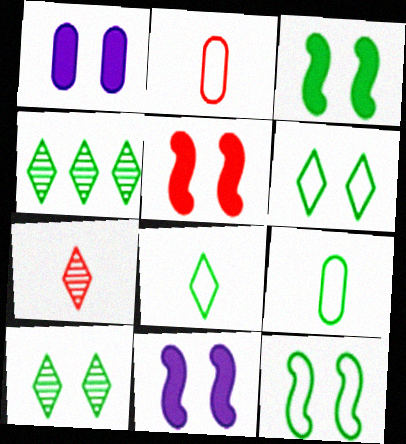[[2, 4, 11], 
[3, 4, 9], 
[3, 5, 11]]